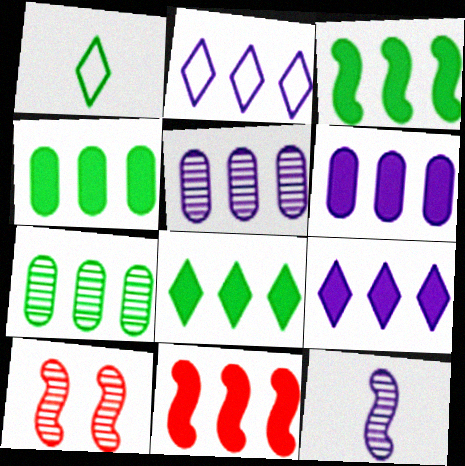[[1, 6, 10], 
[2, 7, 11], 
[3, 4, 8], 
[4, 9, 11], 
[6, 8, 11]]